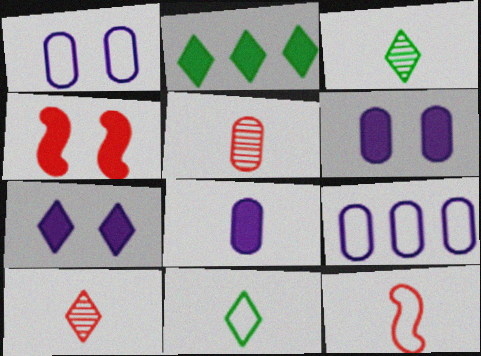[[2, 4, 8], 
[3, 4, 9], 
[3, 8, 12]]